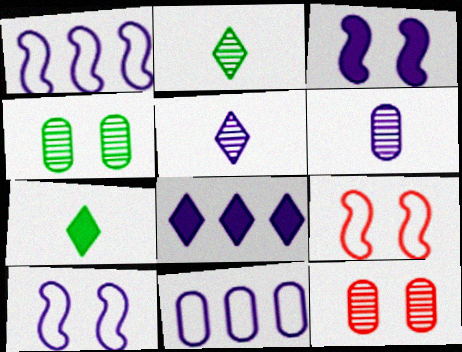[[1, 7, 12], 
[3, 5, 11], 
[6, 8, 10]]